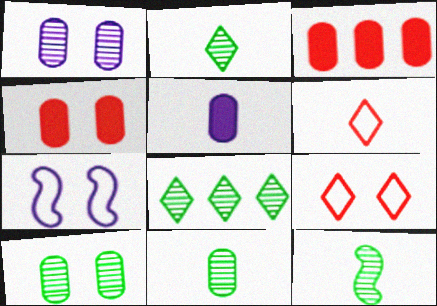[[2, 3, 7], 
[2, 11, 12], 
[5, 6, 12], 
[8, 10, 12]]